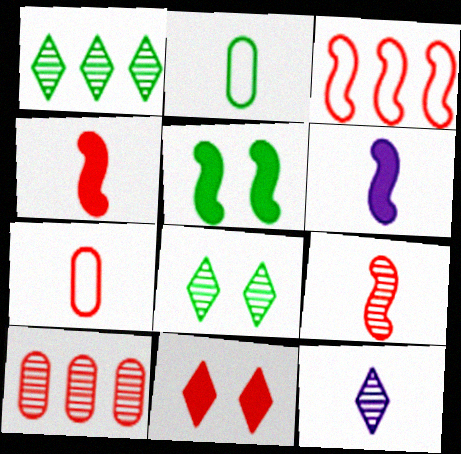[[1, 2, 5], 
[2, 4, 12]]